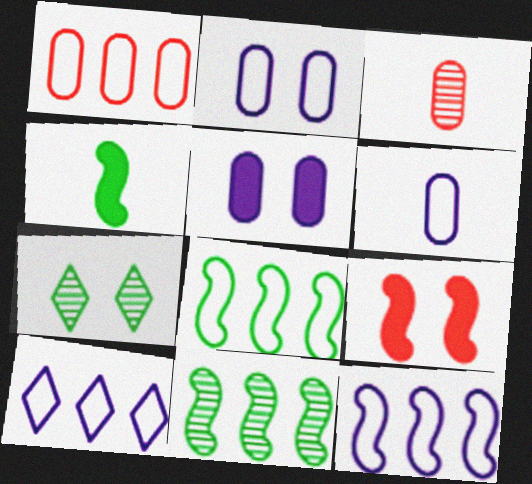[[1, 8, 10], 
[2, 7, 9]]